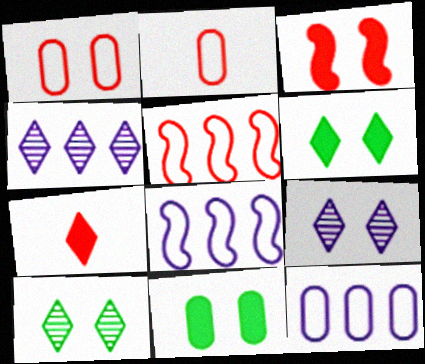[]